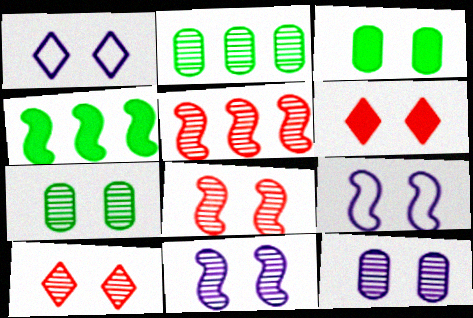[[1, 3, 8], 
[3, 9, 10], 
[6, 7, 9], 
[7, 10, 11]]